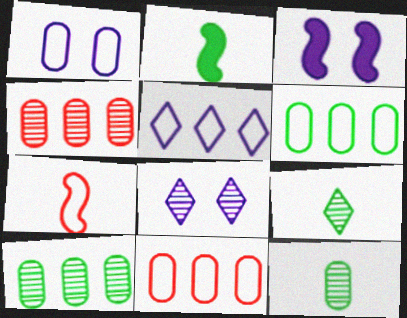[[1, 3, 8], 
[2, 8, 11], 
[3, 9, 11]]